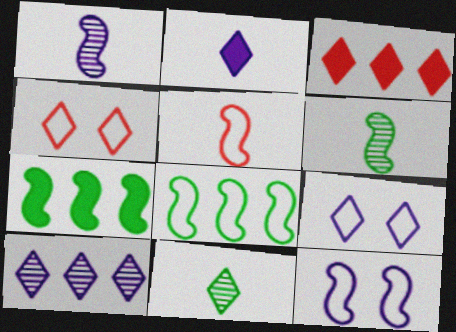[[2, 9, 10], 
[3, 9, 11], 
[5, 8, 12]]